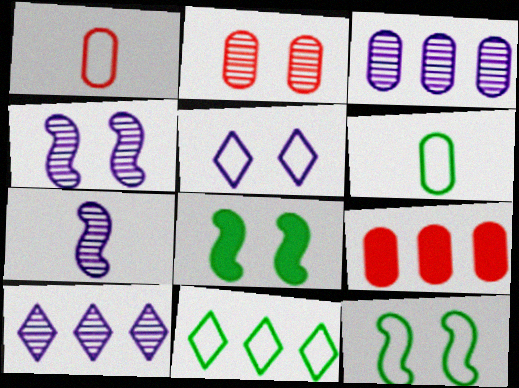[[1, 2, 9], 
[1, 8, 10], 
[2, 5, 8], 
[6, 11, 12]]